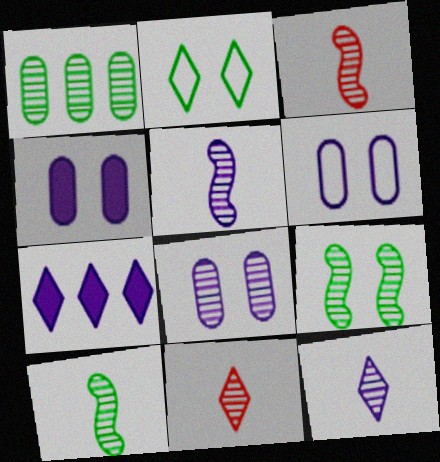[[2, 7, 11], 
[3, 5, 10], 
[4, 6, 8], 
[5, 6, 7]]